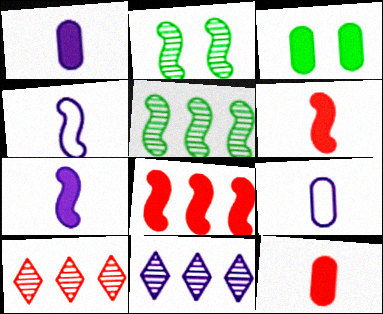[[2, 4, 8], 
[3, 4, 10]]